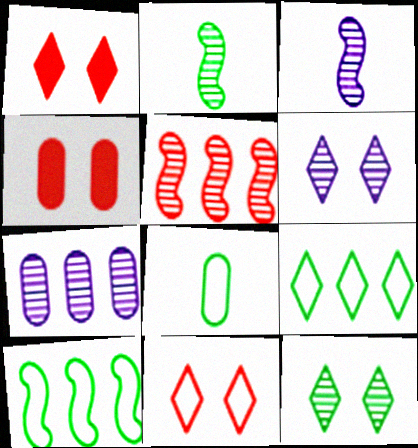[[3, 4, 9], 
[3, 6, 7], 
[4, 7, 8]]